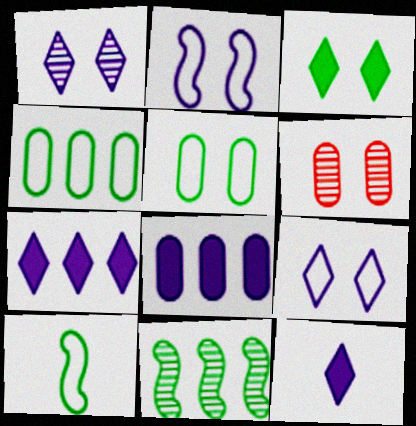[[2, 3, 6], 
[6, 7, 10]]